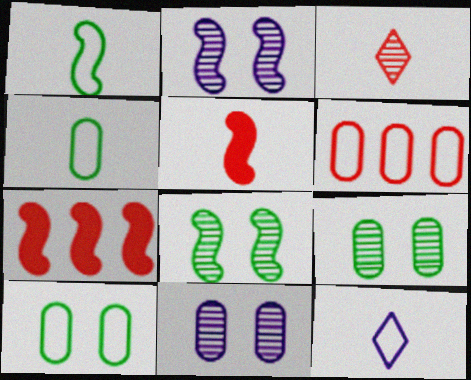[[1, 2, 7], 
[7, 9, 12]]